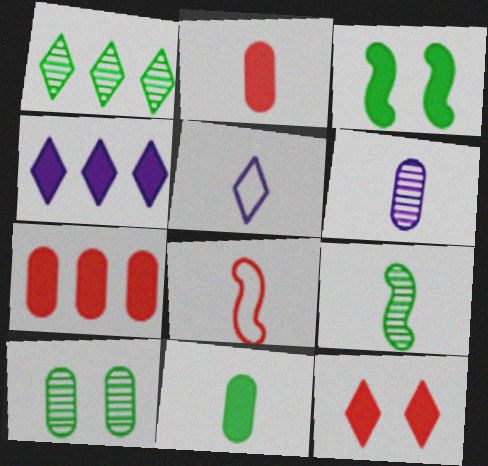[[1, 5, 12], 
[1, 9, 10], 
[2, 3, 4], 
[2, 5, 9], 
[4, 8, 10]]